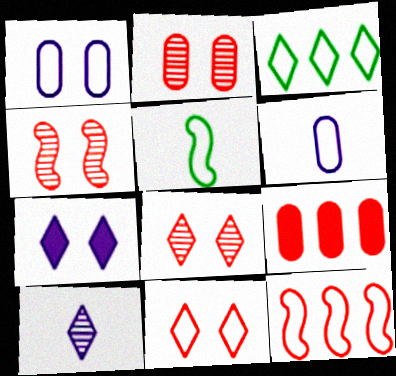[[2, 4, 8]]